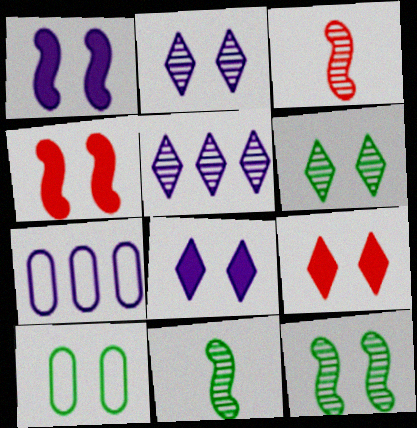[[2, 4, 10], 
[7, 9, 11]]